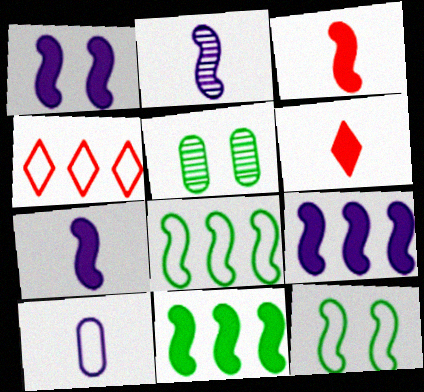[[1, 3, 11], 
[1, 7, 9], 
[4, 5, 7], 
[4, 10, 12]]